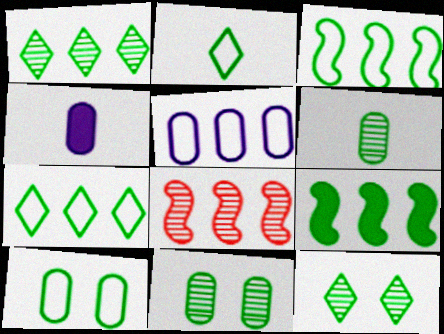[[2, 3, 10], 
[2, 9, 11]]